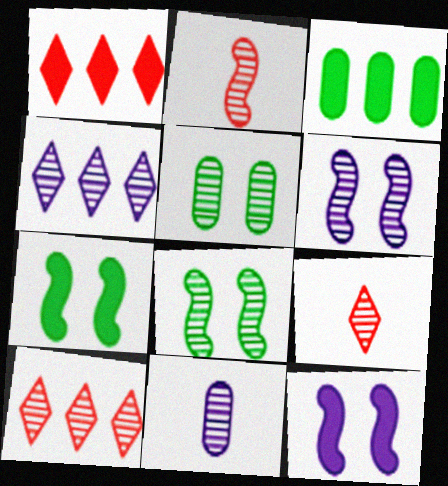[[2, 4, 5], 
[4, 6, 11], 
[8, 10, 11]]